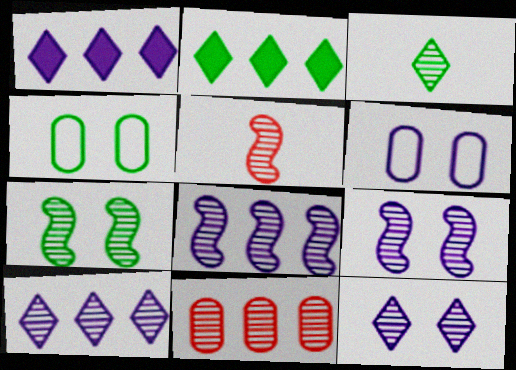[[1, 4, 5], 
[2, 5, 6], 
[3, 9, 11], 
[5, 7, 8]]